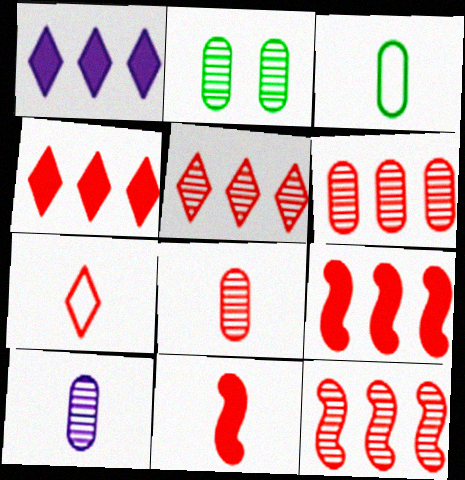[[2, 6, 10], 
[5, 6, 12], 
[7, 8, 11]]